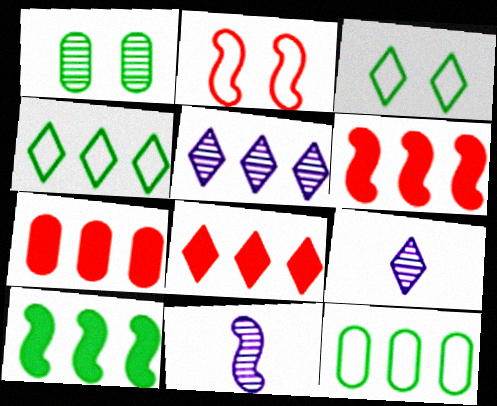[[2, 10, 11], 
[3, 7, 11], 
[3, 8, 9], 
[4, 5, 8], 
[5, 6, 12], 
[6, 7, 8]]